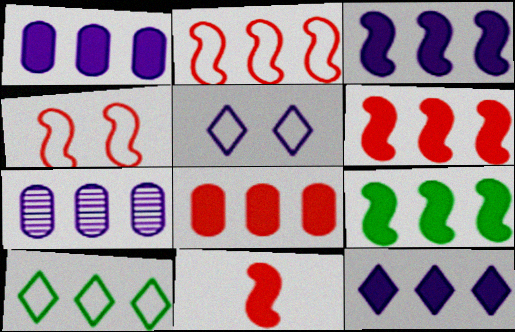[[1, 3, 12], 
[3, 6, 9], 
[6, 7, 10], 
[8, 9, 12]]